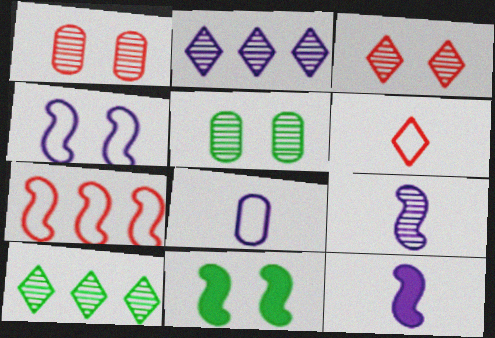[[1, 9, 10], 
[7, 9, 11]]